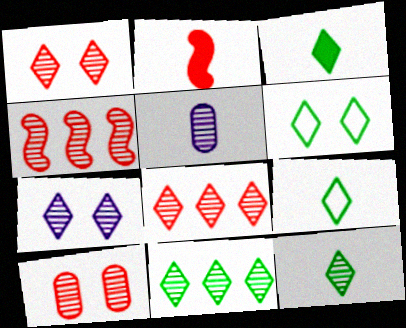[[2, 5, 9], 
[3, 6, 11], 
[3, 9, 12], 
[7, 8, 12]]